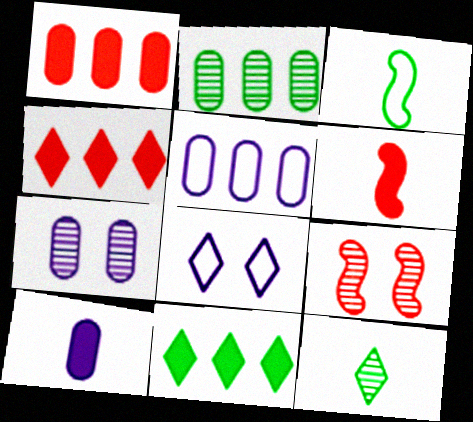[[1, 2, 5], 
[2, 6, 8], 
[3, 4, 7], 
[4, 8, 12], 
[5, 7, 10]]